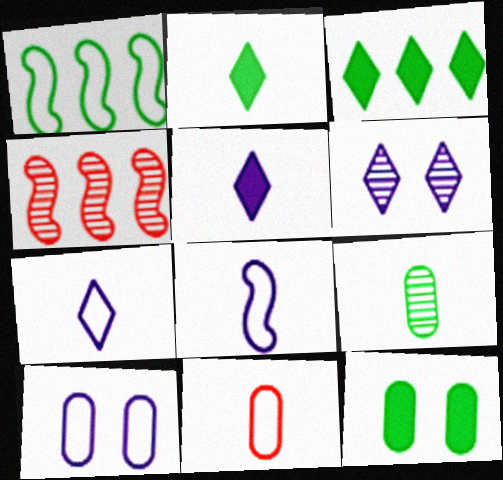[[2, 4, 10], 
[4, 6, 9], 
[4, 7, 12]]